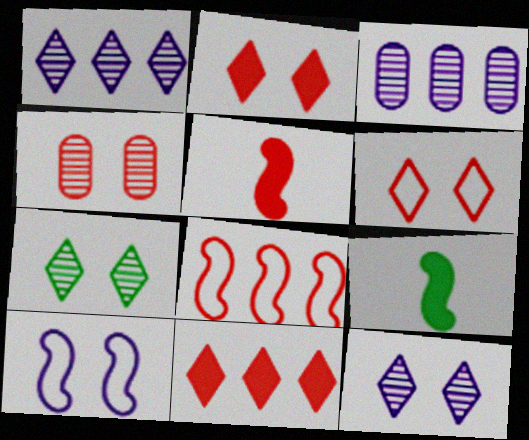[[3, 6, 9]]